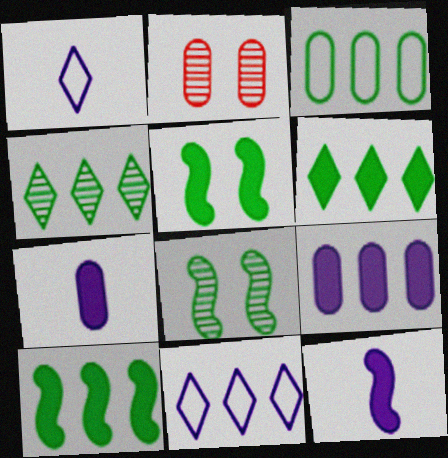[[1, 2, 10], 
[2, 3, 7], 
[3, 4, 10]]